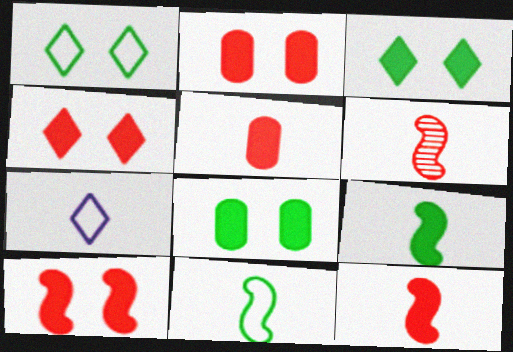[[2, 4, 10]]